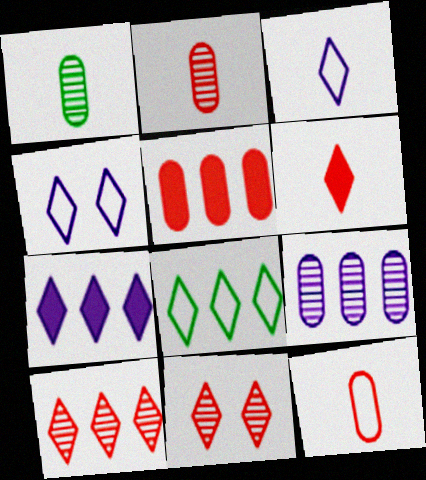[[7, 8, 10]]